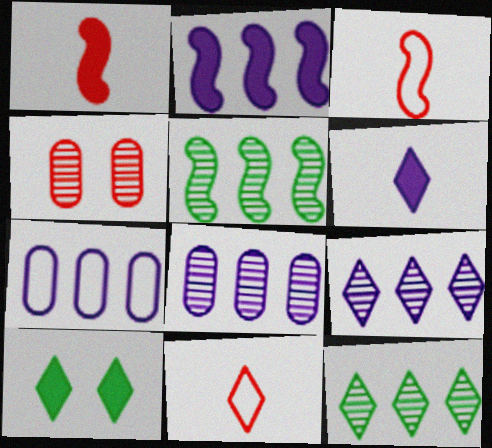[[2, 7, 9], 
[3, 8, 10], 
[9, 10, 11]]